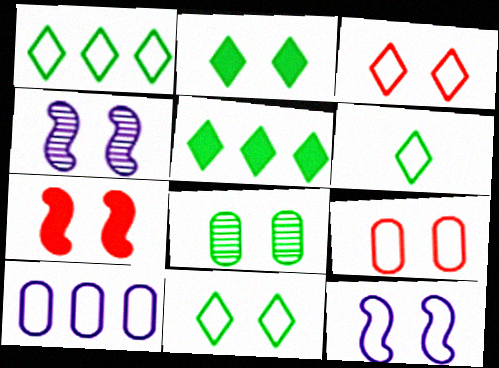[[1, 6, 11], 
[2, 4, 9], 
[9, 11, 12]]